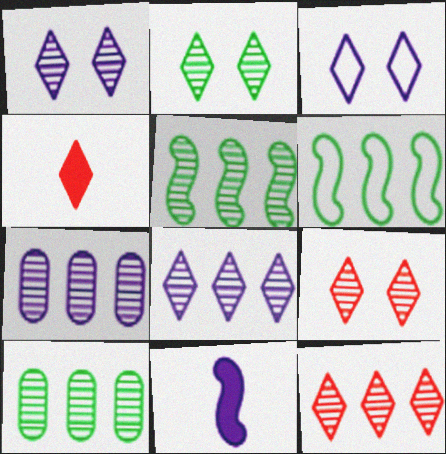[[1, 2, 9], 
[3, 7, 11], 
[5, 7, 12]]